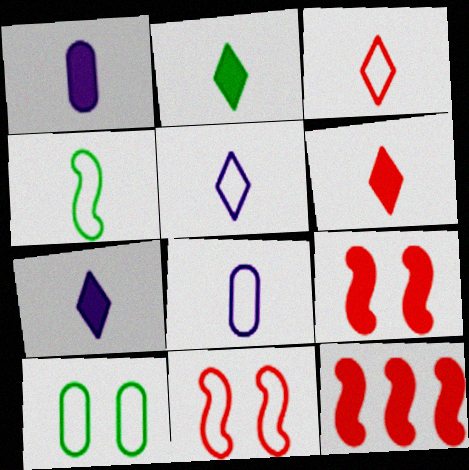[[2, 6, 7], 
[3, 4, 8]]